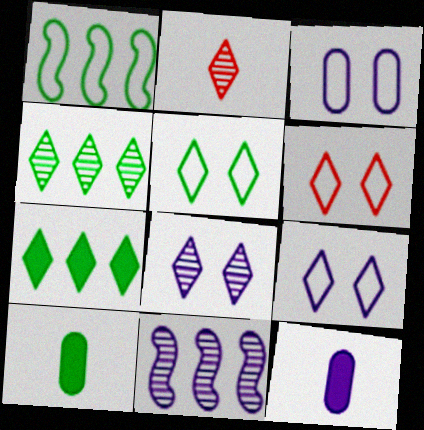[[2, 4, 8], 
[2, 7, 9], 
[5, 6, 9], 
[6, 10, 11], 
[9, 11, 12]]